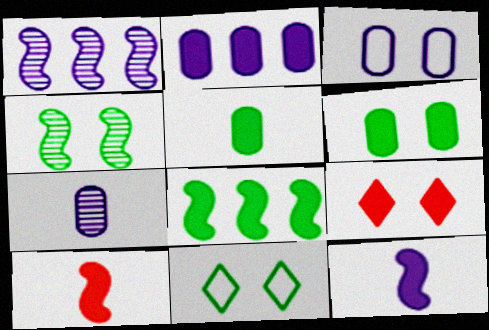[[2, 3, 7], 
[3, 4, 9], 
[4, 6, 11]]